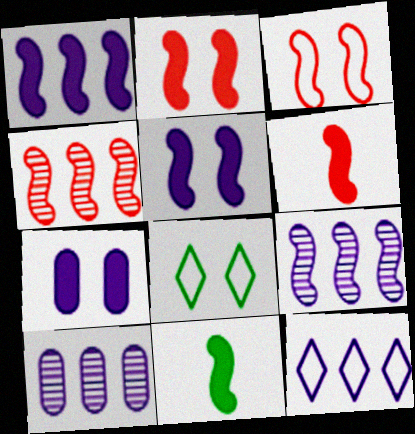[[1, 2, 11], 
[1, 10, 12], 
[3, 4, 6], 
[3, 9, 11], 
[6, 8, 10]]